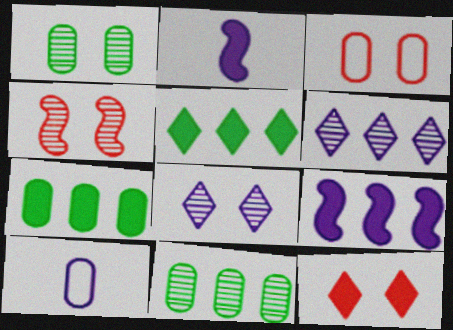[[1, 4, 8], 
[2, 7, 12], 
[3, 4, 12], 
[4, 5, 10], 
[8, 9, 10]]